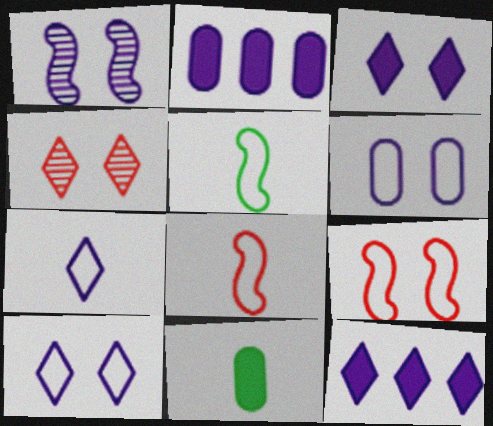[[1, 2, 7], 
[1, 3, 6], 
[2, 4, 5]]